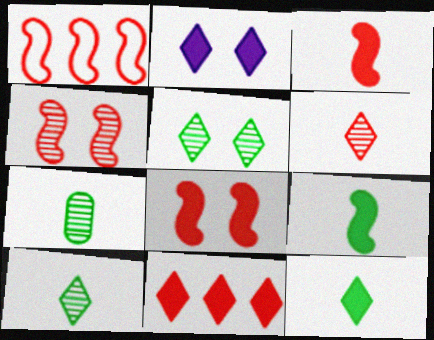[[1, 2, 7], 
[1, 3, 4], 
[2, 11, 12]]